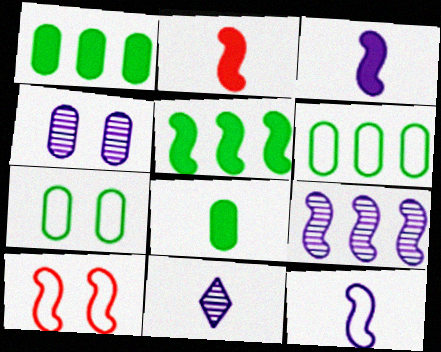[[1, 10, 11], 
[4, 9, 11]]